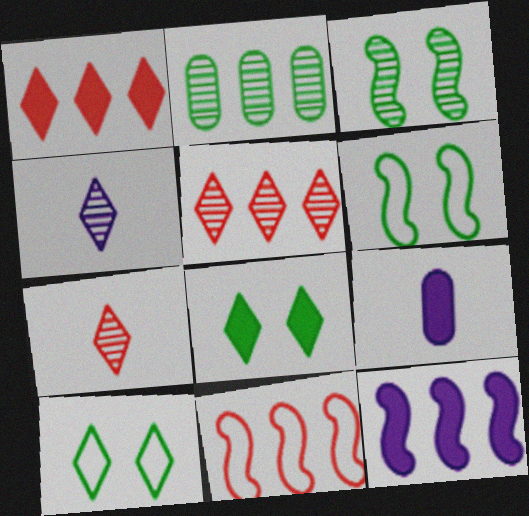[[1, 4, 10], 
[5, 6, 9]]